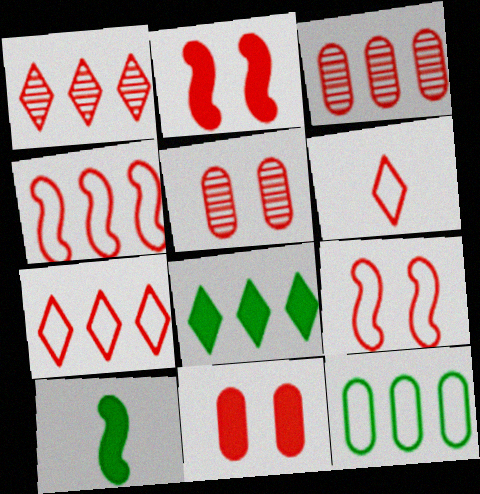[[2, 3, 6]]